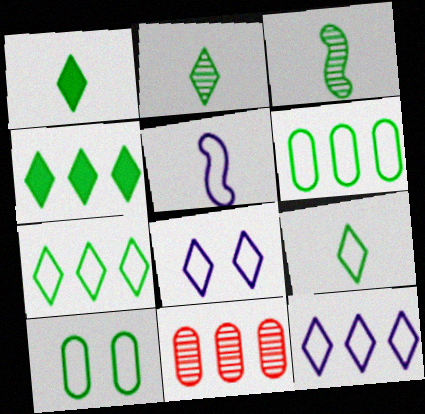[[1, 2, 9], 
[3, 4, 10]]